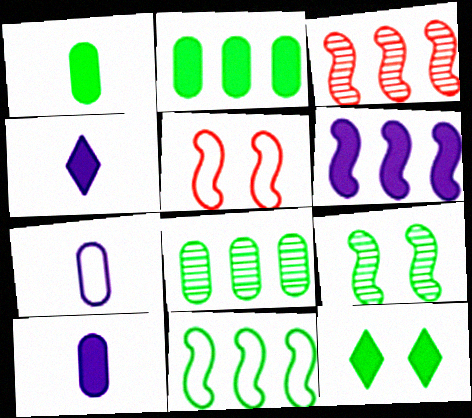[[3, 6, 11], 
[3, 7, 12], 
[4, 5, 8]]